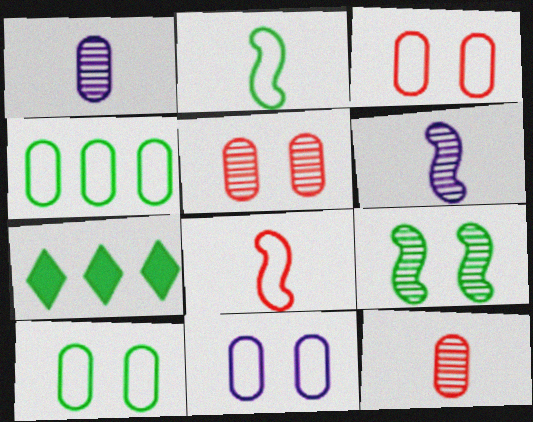[[3, 6, 7], 
[3, 10, 11]]